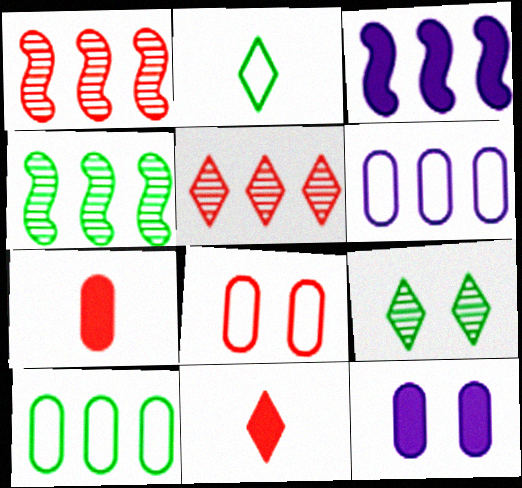[[1, 2, 12], 
[1, 8, 11], 
[3, 5, 10]]